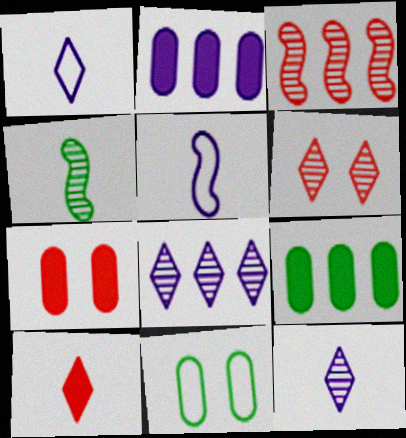[[5, 6, 9]]